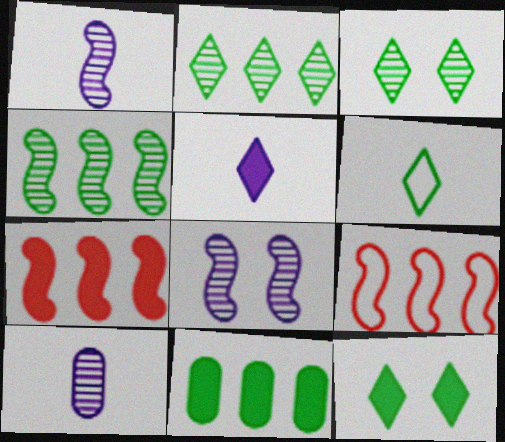[[2, 6, 12], 
[9, 10, 12]]